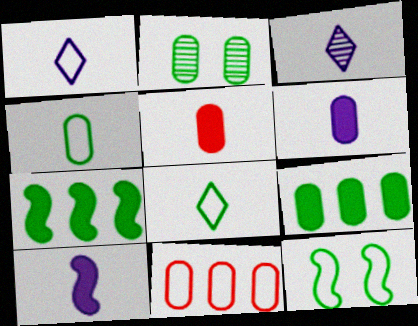[[1, 11, 12], 
[2, 4, 9], 
[2, 6, 11], 
[2, 7, 8]]